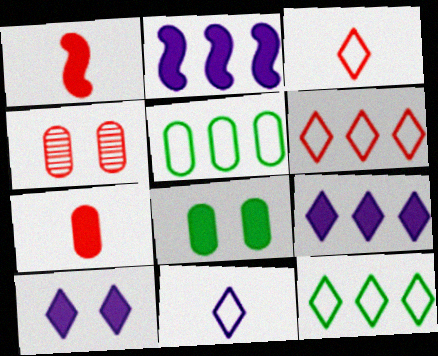[[1, 4, 6], 
[1, 8, 9]]